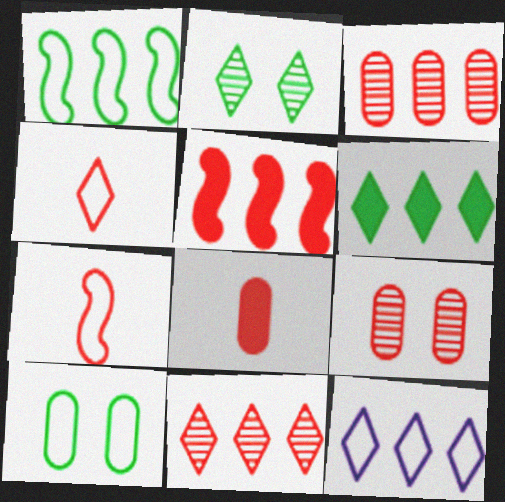[[4, 5, 9], 
[6, 11, 12], 
[7, 10, 12]]